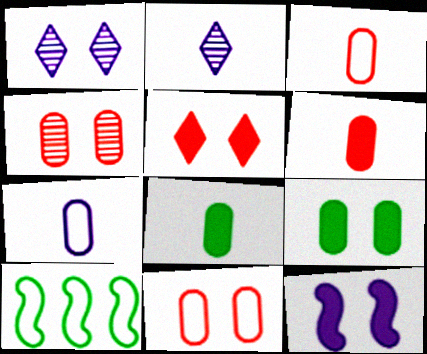[[1, 6, 10], 
[5, 9, 12]]